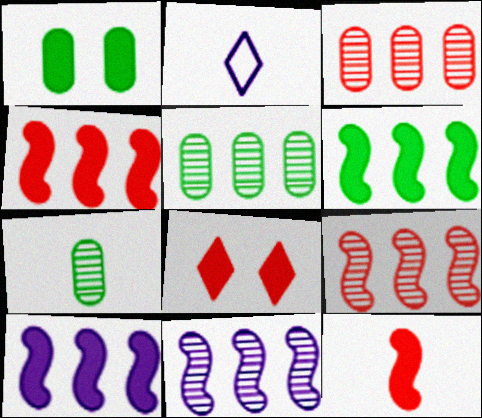[[1, 2, 9], 
[2, 7, 12], 
[4, 6, 10]]